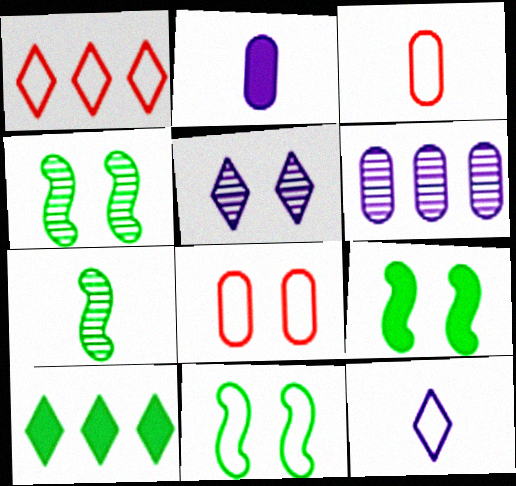[[1, 2, 4], 
[4, 9, 11], 
[5, 8, 9]]